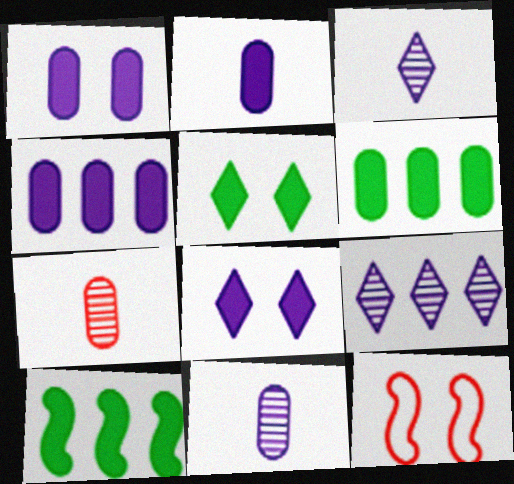[[1, 2, 4], 
[3, 6, 12]]